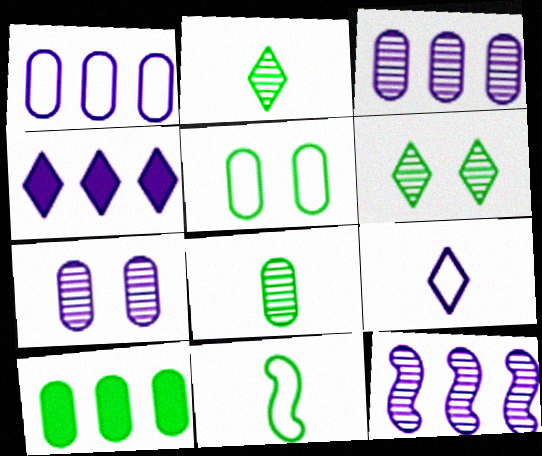[[1, 4, 12], 
[5, 8, 10], 
[6, 10, 11]]